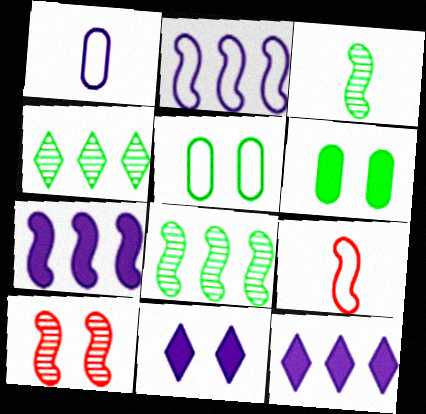[[5, 10, 11]]